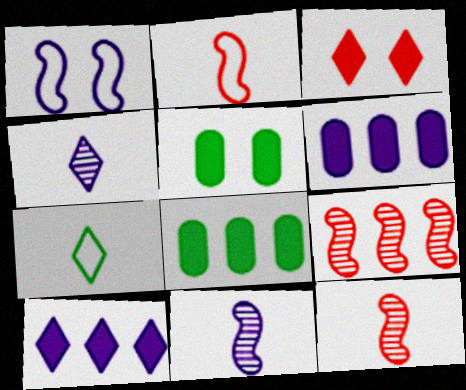[[1, 4, 6]]